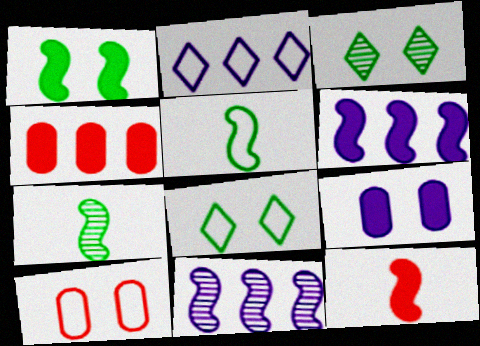[[1, 6, 12], 
[2, 5, 10]]